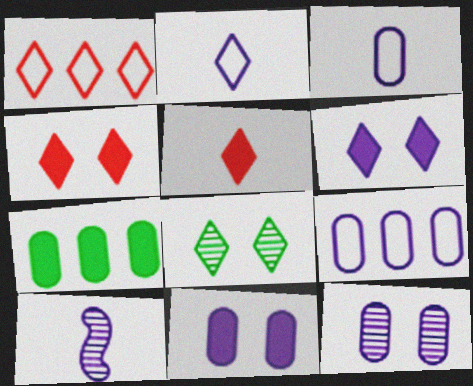[[6, 9, 10]]